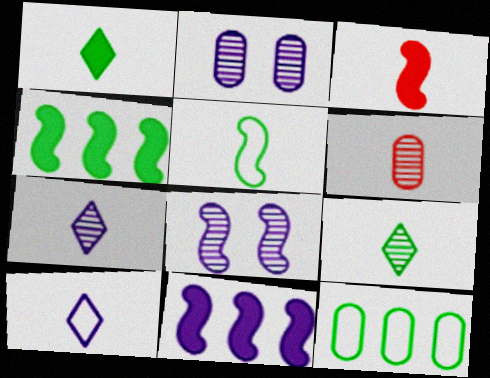[[2, 10, 11]]